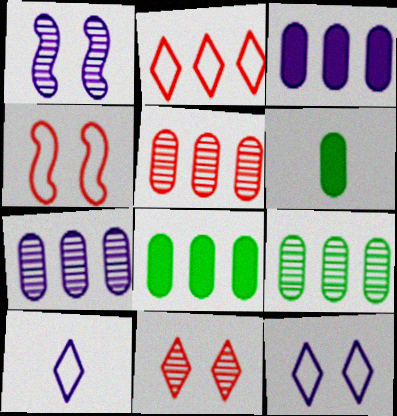[[1, 2, 6], 
[1, 3, 10], 
[5, 7, 9]]